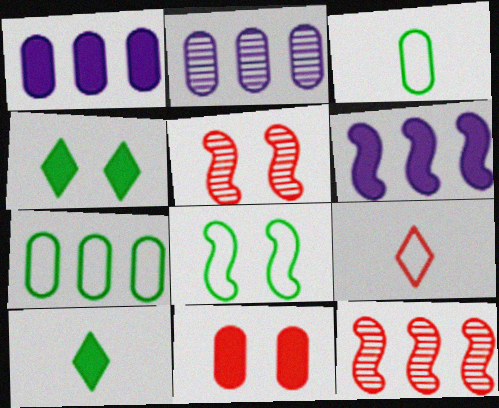[[2, 3, 11], 
[6, 10, 11], 
[9, 11, 12]]